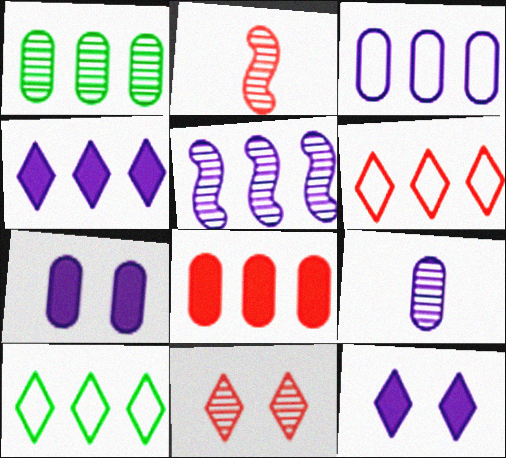[[1, 3, 8], 
[2, 7, 10], 
[3, 4, 5], 
[3, 7, 9], 
[5, 8, 10]]